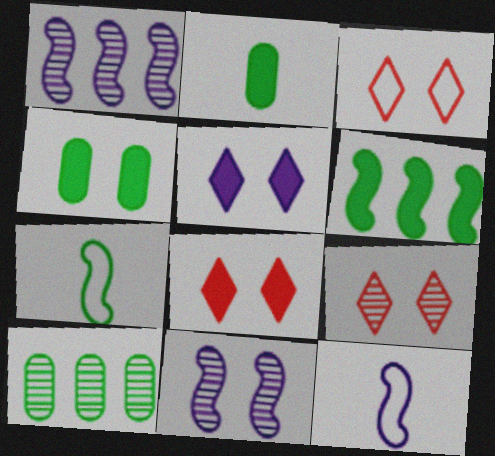[[1, 2, 3], 
[3, 4, 11], 
[3, 8, 9], 
[8, 10, 12]]